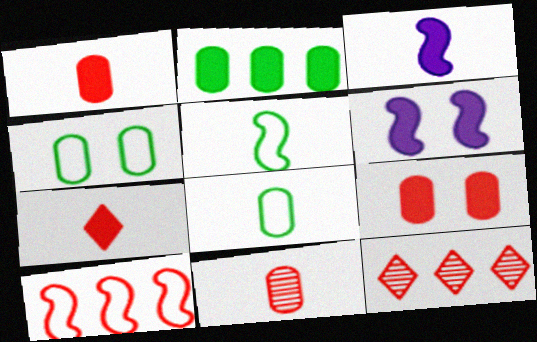[[2, 6, 7], 
[3, 4, 12], 
[6, 8, 12]]